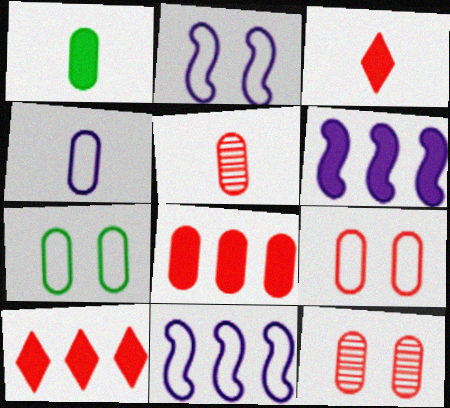[[1, 4, 5], 
[5, 8, 9]]